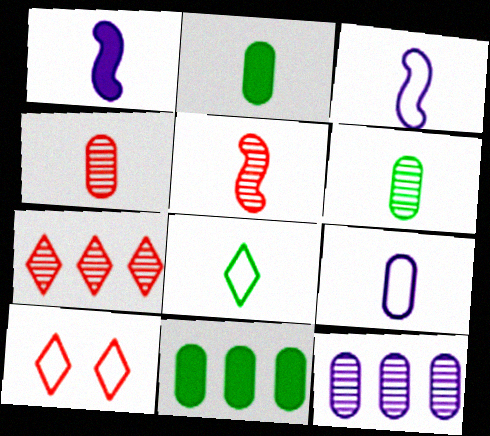[[1, 4, 8], 
[2, 4, 9]]